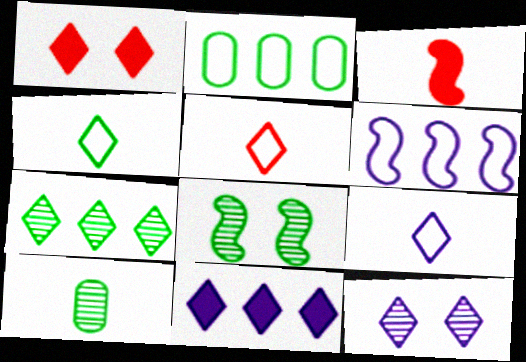[[1, 6, 10], 
[1, 7, 9], 
[2, 3, 12], 
[3, 6, 8], 
[3, 9, 10], 
[4, 5, 9], 
[7, 8, 10], 
[9, 11, 12]]